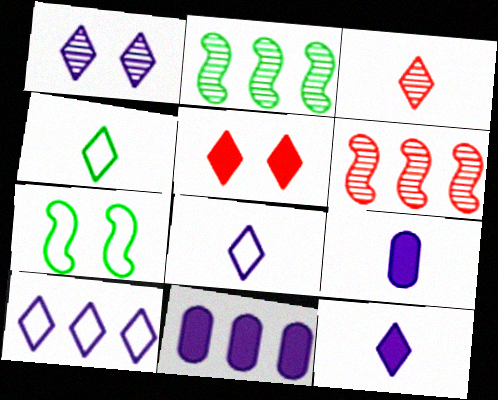[[1, 10, 12], 
[3, 4, 12], 
[3, 7, 11]]